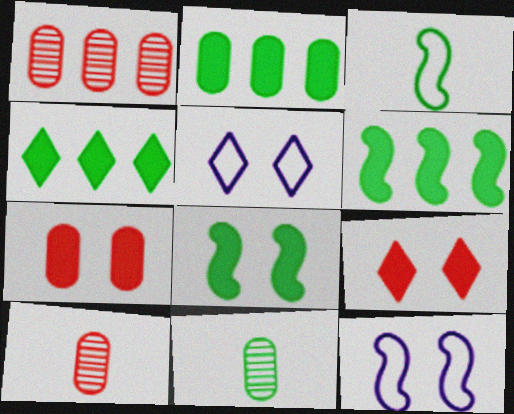[[2, 4, 6], 
[4, 10, 12], 
[5, 6, 10]]